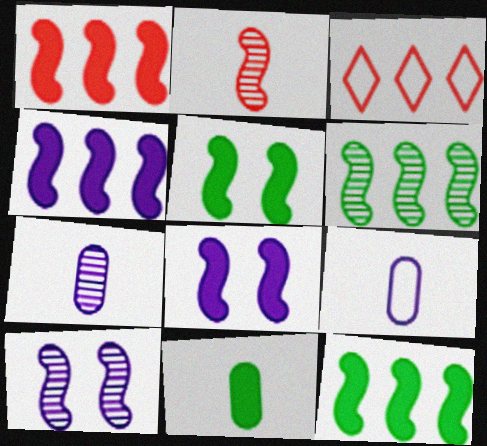[[1, 4, 12], 
[2, 6, 10], 
[3, 5, 7], 
[3, 10, 11]]